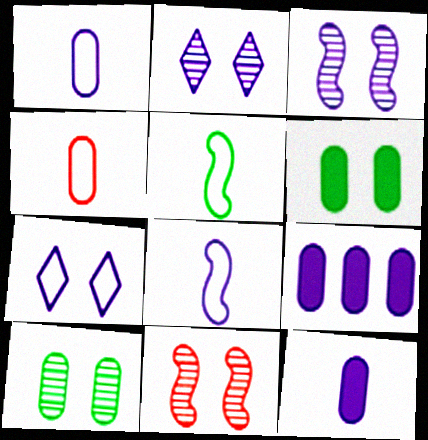[[2, 8, 9], 
[2, 10, 11], 
[4, 9, 10], 
[6, 7, 11]]